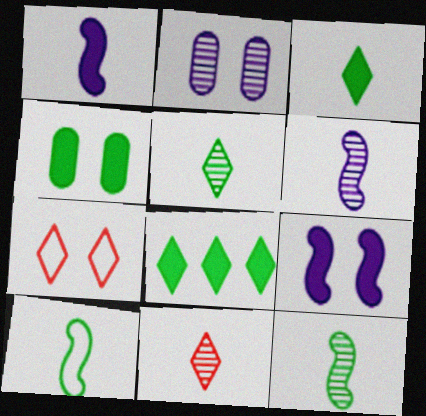[]